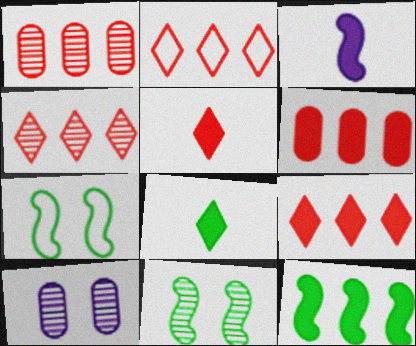[[2, 4, 9]]